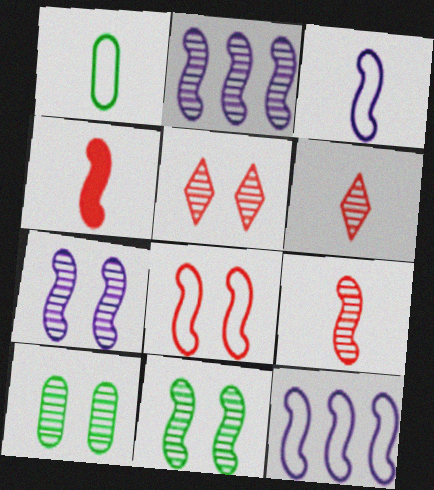[[2, 6, 10], 
[2, 9, 11], 
[4, 11, 12], 
[5, 7, 10]]